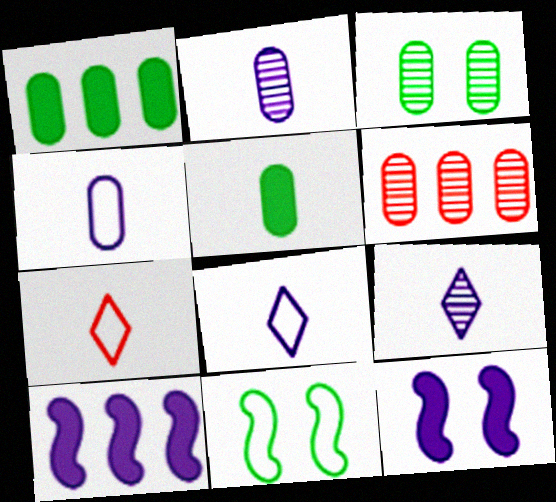[[2, 3, 6], 
[3, 7, 10]]